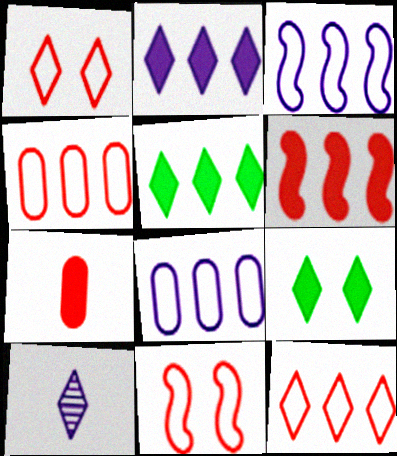[[1, 5, 10], 
[9, 10, 12]]